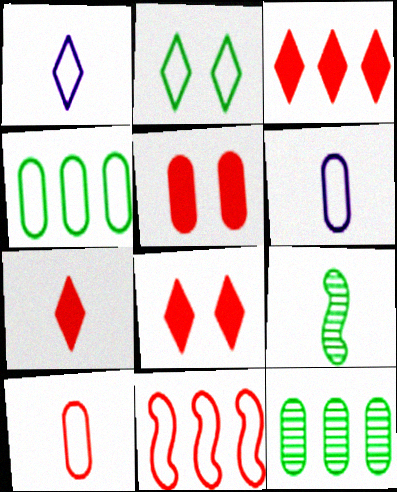[[2, 6, 11], 
[3, 7, 8], 
[5, 6, 12], 
[6, 7, 9]]